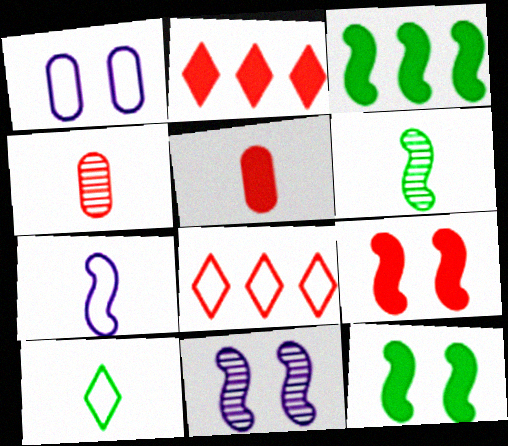[[1, 2, 6], 
[2, 5, 9], 
[4, 8, 9]]